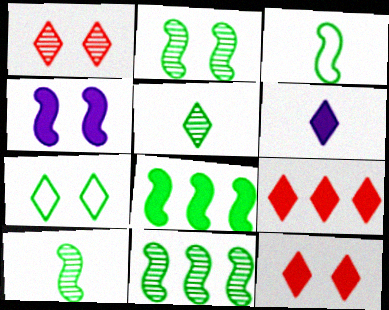[[2, 3, 8], 
[2, 10, 11]]